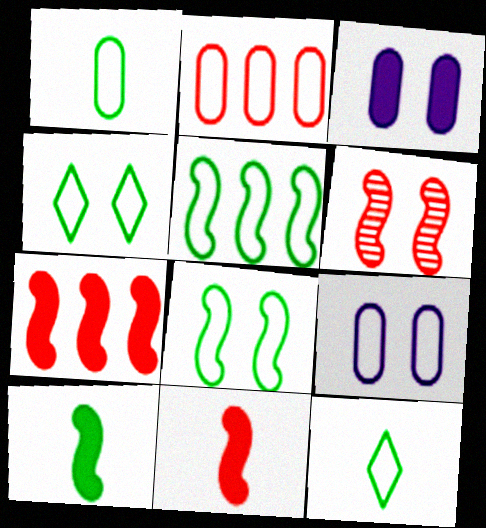[[1, 2, 9], 
[1, 4, 5], 
[3, 4, 6]]